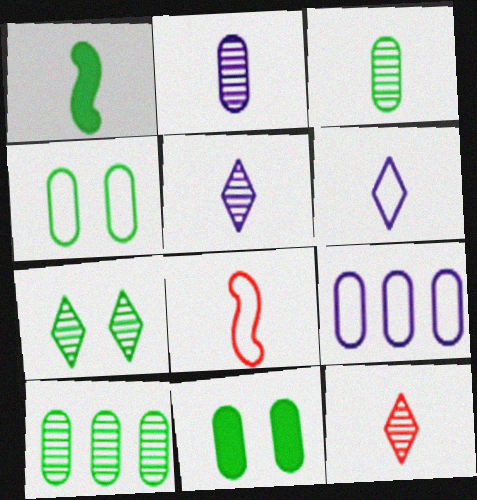[]